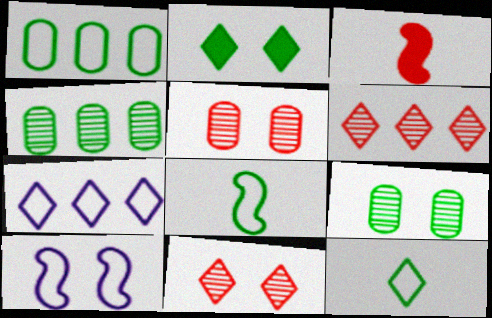[[2, 4, 8], 
[2, 5, 10], 
[3, 7, 9]]